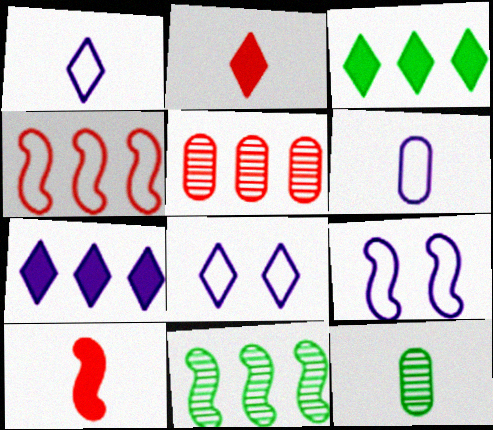[[1, 10, 12], 
[9, 10, 11]]